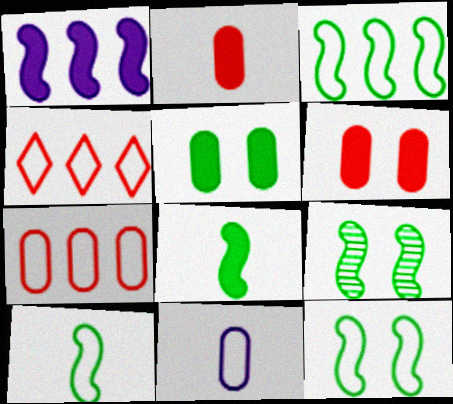[[3, 8, 9], 
[3, 10, 12], 
[4, 11, 12]]